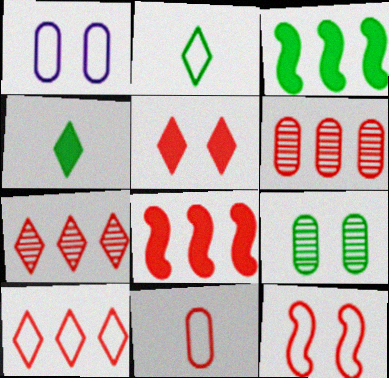[[2, 3, 9], 
[6, 8, 10], 
[10, 11, 12]]